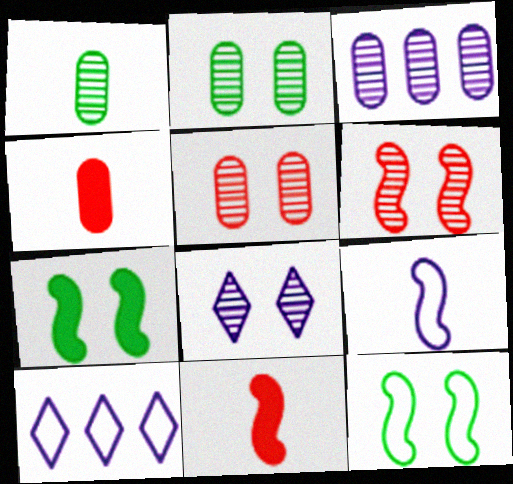[[1, 3, 5], 
[2, 6, 8], 
[2, 10, 11]]